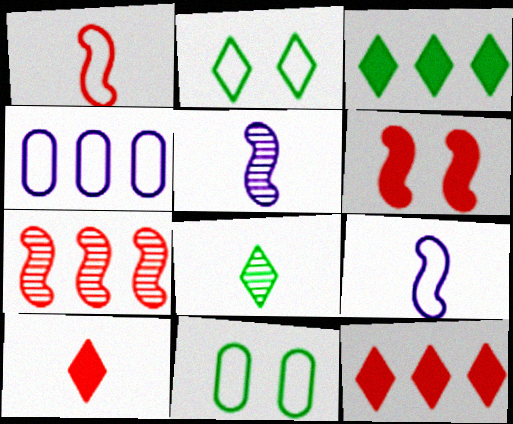[[1, 2, 4], 
[1, 6, 7], 
[2, 3, 8], 
[3, 4, 7], 
[4, 6, 8], 
[5, 11, 12]]